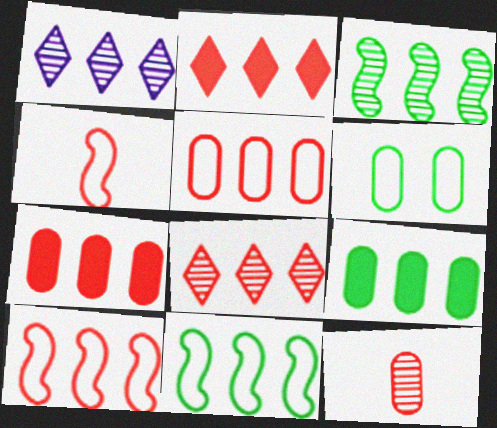[[1, 7, 11], 
[1, 9, 10], 
[7, 8, 10]]